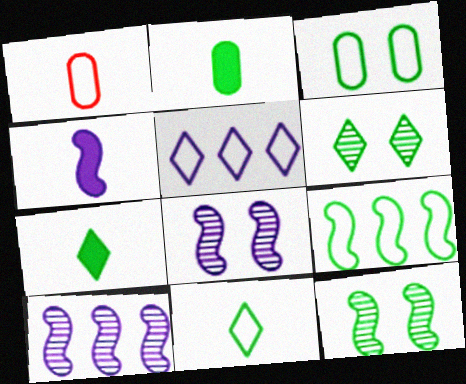[[2, 6, 9], 
[3, 9, 11]]